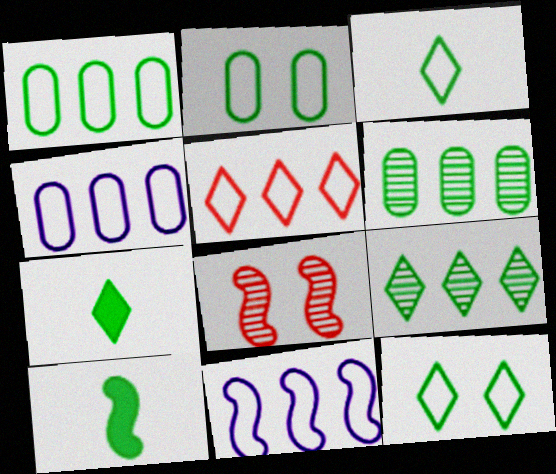[[1, 5, 11], 
[2, 9, 10], 
[4, 7, 8], 
[6, 10, 12], 
[7, 9, 12], 
[8, 10, 11]]